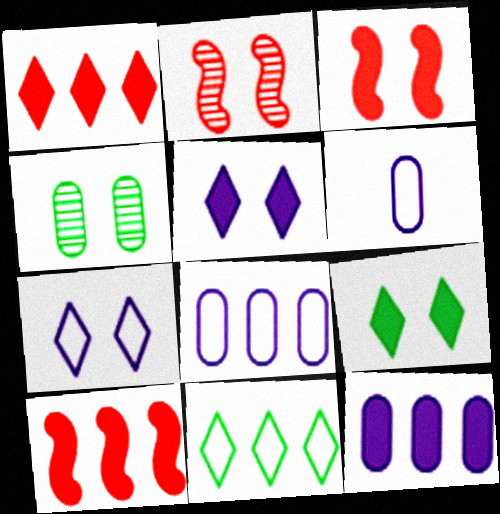[[3, 4, 7]]